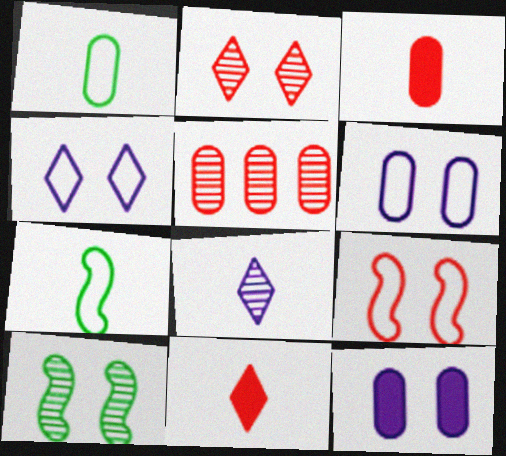[[1, 5, 12], 
[3, 7, 8], 
[5, 8, 10], 
[5, 9, 11]]